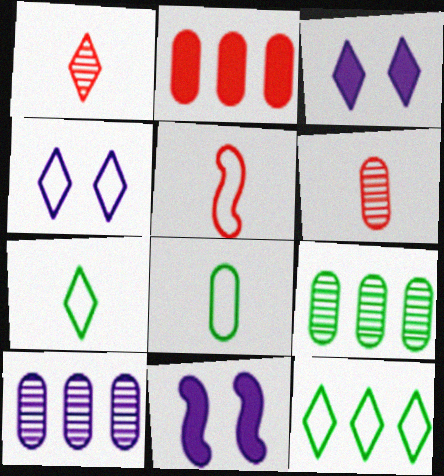[[1, 3, 12], 
[3, 5, 9], 
[6, 11, 12]]